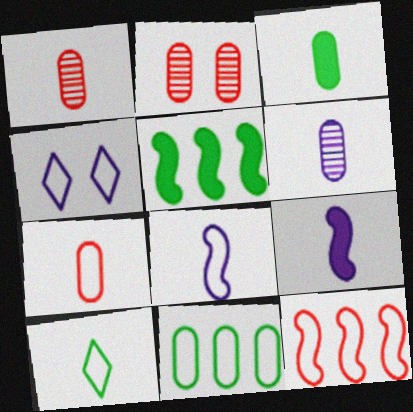[[1, 4, 5], 
[1, 9, 10], 
[3, 6, 7], 
[7, 8, 10]]